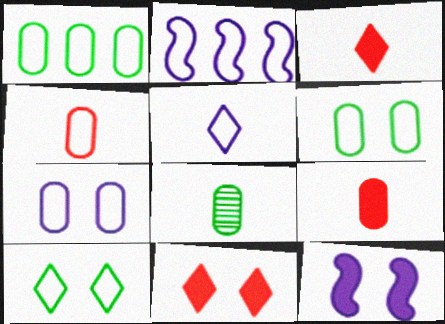[[1, 4, 7], 
[2, 4, 10], 
[2, 5, 7], 
[2, 8, 11]]